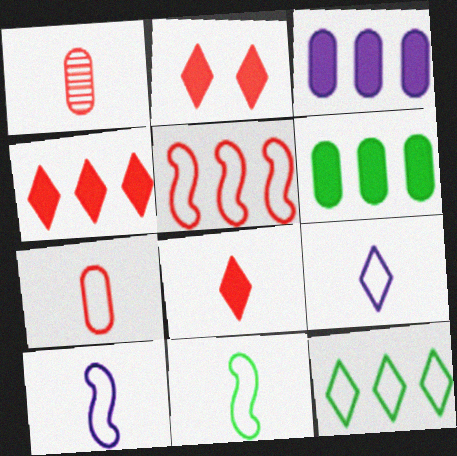[[1, 2, 5], 
[2, 4, 8], 
[7, 9, 11]]